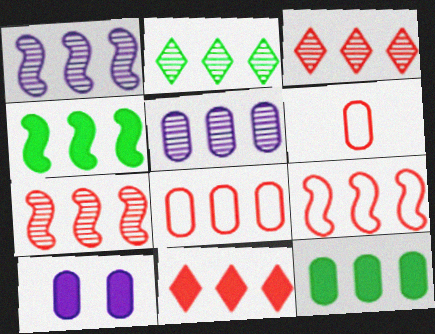[[1, 4, 9], 
[2, 5, 7], 
[5, 8, 12], 
[7, 8, 11]]